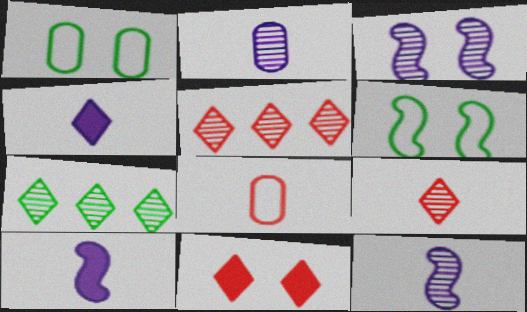[[1, 3, 11], 
[1, 5, 10]]